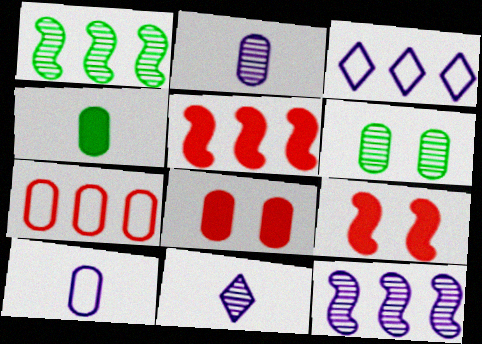[]